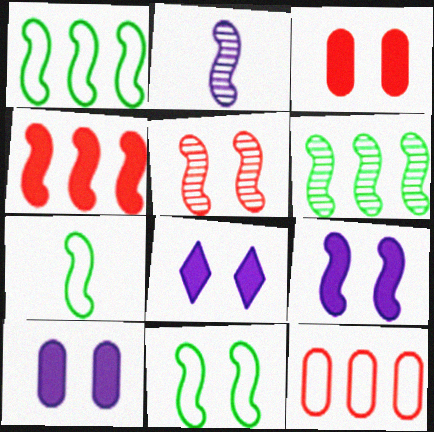[[1, 7, 11], 
[2, 4, 11], 
[2, 5, 6], 
[5, 9, 11], 
[8, 9, 10]]